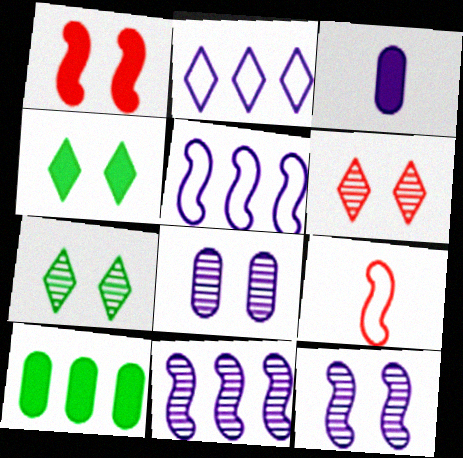[[2, 3, 12]]